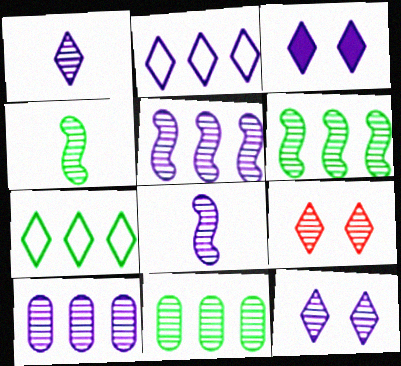[[1, 2, 3], 
[4, 9, 10], 
[8, 9, 11], 
[8, 10, 12]]